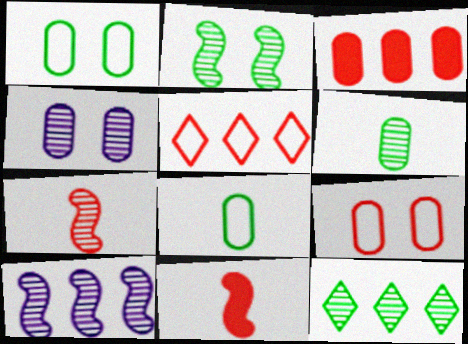[[2, 6, 12], 
[2, 7, 10], 
[3, 4, 8], 
[4, 7, 12]]